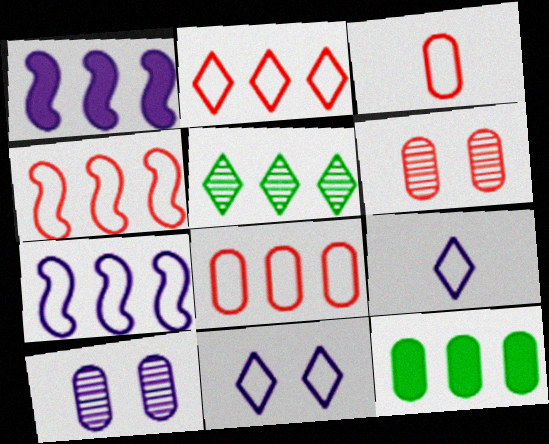[[1, 5, 8], 
[1, 9, 10], 
[2, 4, 8], 
[3, 10, 12]]